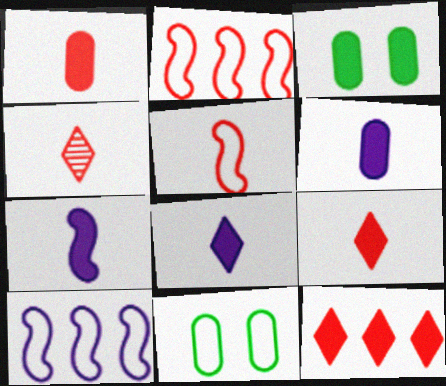[[1, 4, 5], 
[3, 4, 10], 
[3, 7, 12], 
[6, 7, 8]]